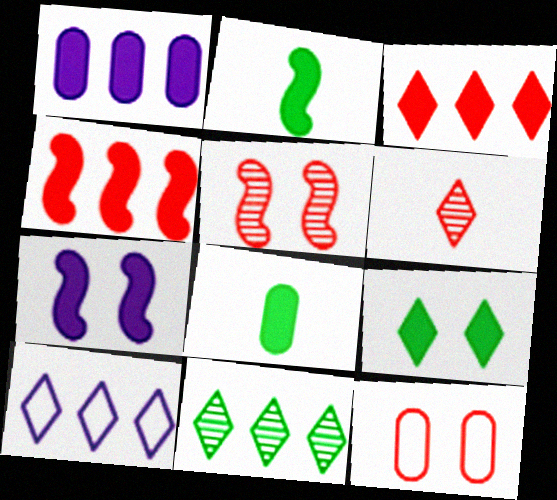[[2, 4, 7], 
[3, 7, 8], 
[3, 10, 11], 
[4, 6, 12], 
[5, 8, 10], 
[6, 9, 10]]